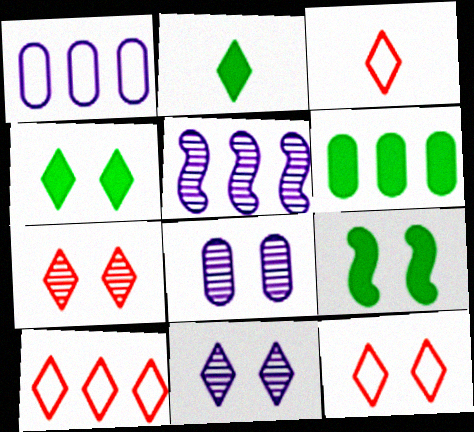[[2, 6, 9], 
[2, 10, 11], 
[3, 10, 12], 
[4, 11, 12], 
[5, 6, 10], 
[8, 9, 12]]